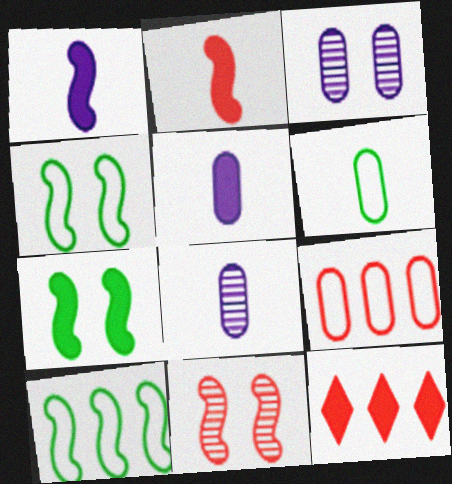[[1, 10, 11], 
[4, 8, 12], 
[5, 7, 12]]